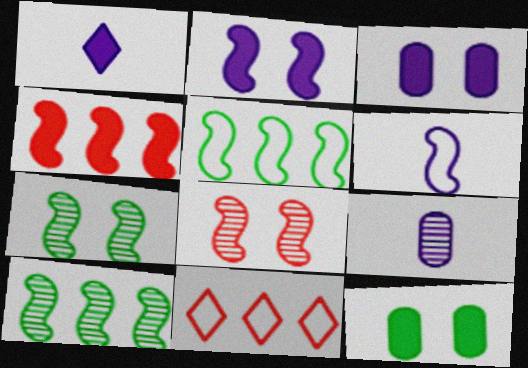[[1, 4, 12], 
[1, 6, 9], 
[4, 6, 7]]